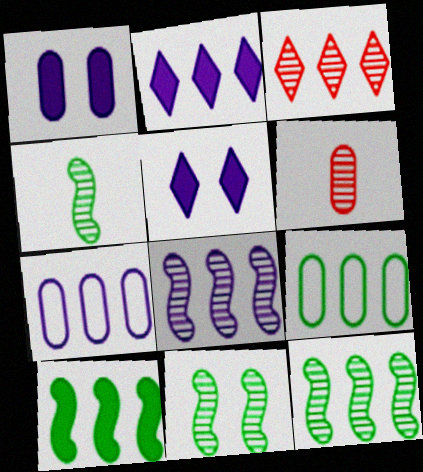[[1, 6, 9], 
[2, 7, 8], 
[3, 7, 10], 
[4, 11, 12]]